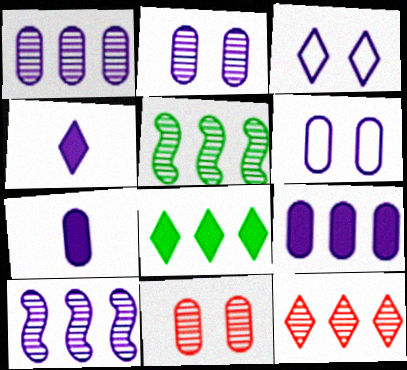[[1, 5, 12], 
[1, 6, 7], 
[3, 7, 10], 
[4, 6, 10]]